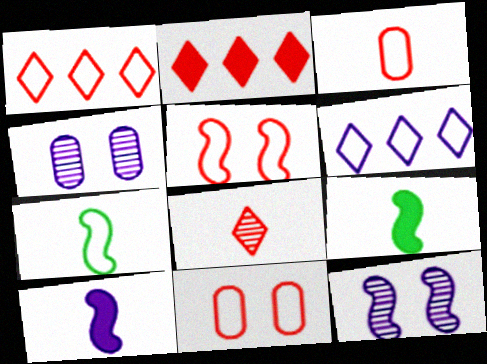[[1, 3, 5], 
[1, 4, 9], 
[2, 4, 7], 
[4, 6, 10], 
[6, 7, 11]]